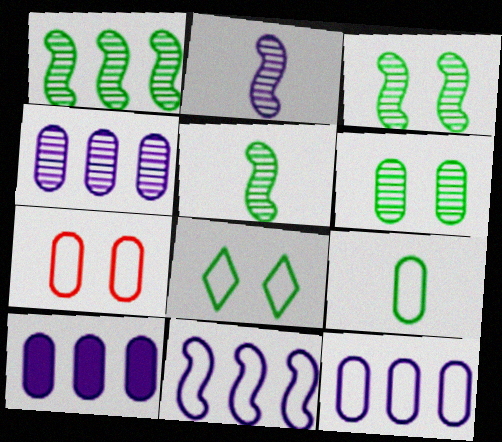[[1, 3, 5], 
[4, 10, 12], 
[7, 9, 12]]